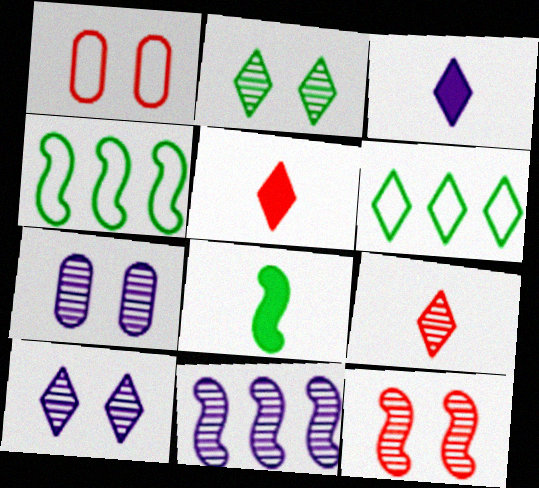[[2, 7, 12], 
[4, 5, 7], 
[5, 6, 10]]